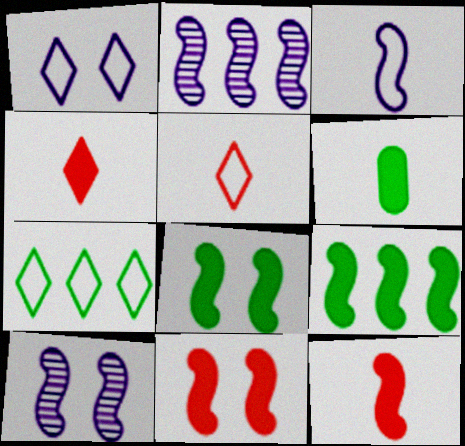[[1, 5, 7]]